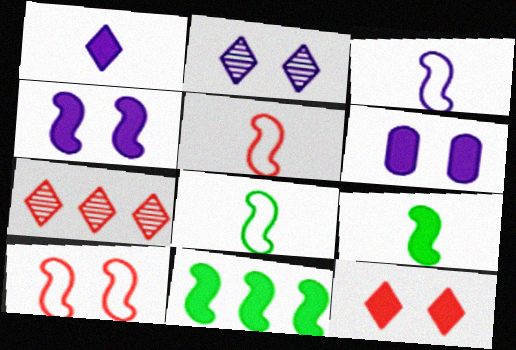[[3, 5, 8], 
[6, 7, 8]]